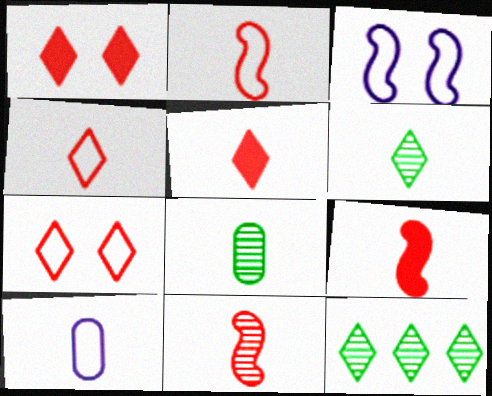[[2, 9, 11], 
[6, 9, 10]]